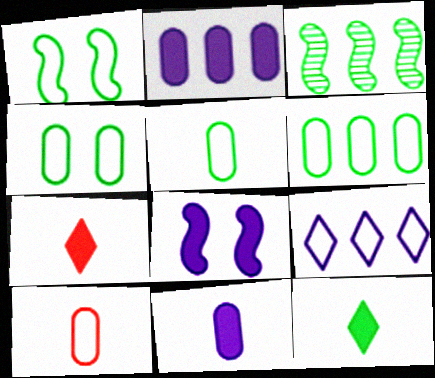[[1, 9, 10], 
[3, 4, 12], 
[4, 5, 6]]